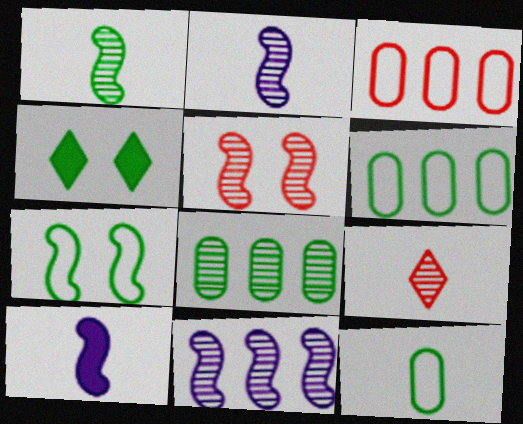[[1, 4, 6], 
[1, 5, 11], 
[2, 3, 4], 
[9, 10, 12]]